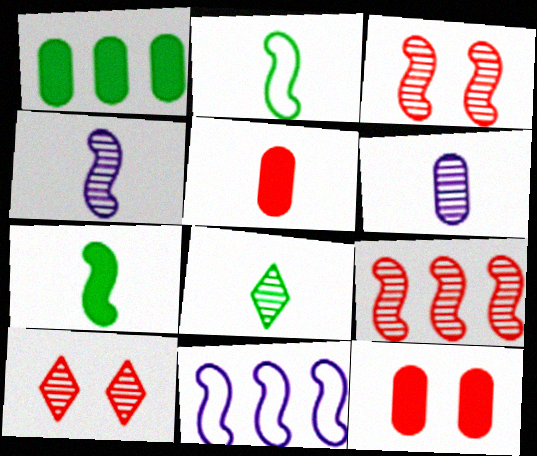[[3, 7, 11], 
[8, 11, 12]]